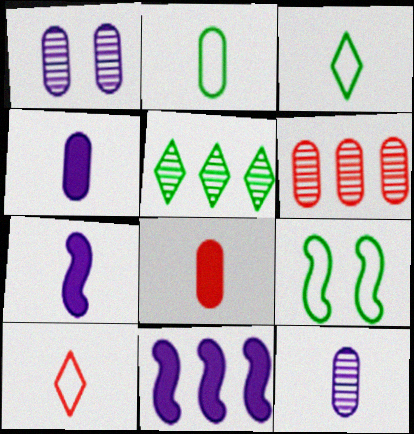[[2, 8, 12]]